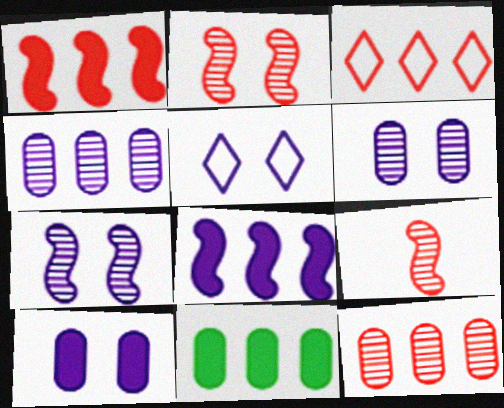[[1, 3, 12], 
[5, 7, 10], 
[5, 9, 11]]